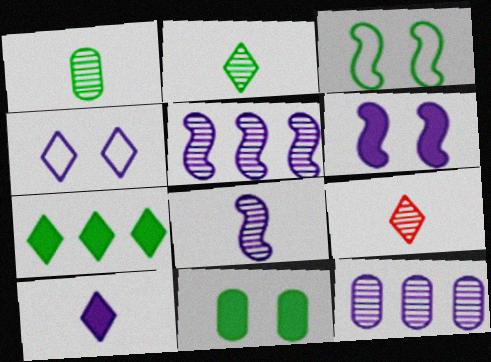[[1, 3, 7], 
[1, 8, 9], 
[4, 7, 9]]